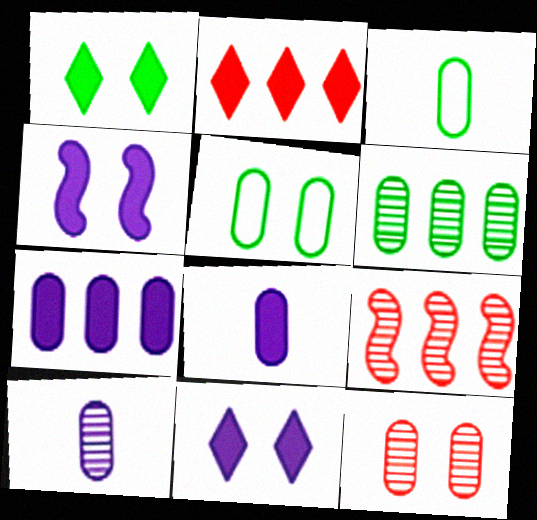[[3, 7, 12], 
[3, 9, 11], 
[6, 10, 12]]